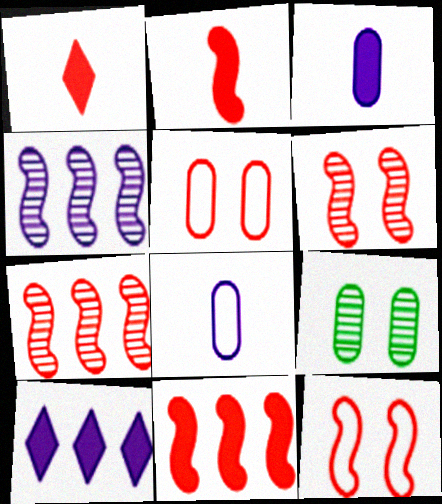[[1, 5, 7], 
[2, 7, 12]]